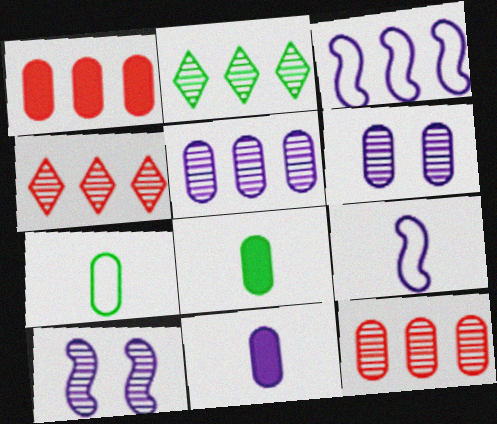[[1, 2, 3], 
[1, 6, 7]]